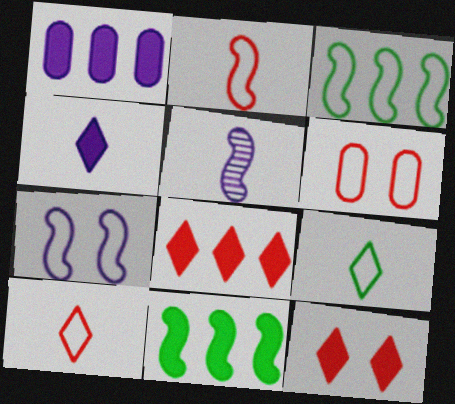[[1, 8, 11], 
[2, 3, 7]]